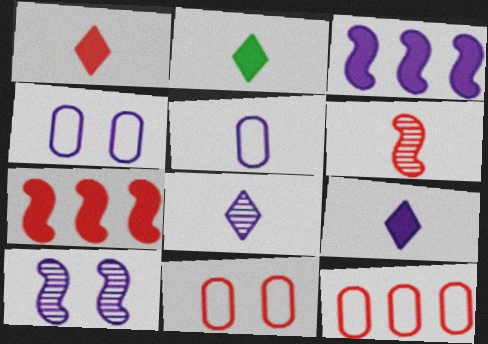[[1, 2, 9], 
[2, 5, 6], 
[2, 10, 12], 
[3, 4, 8]]